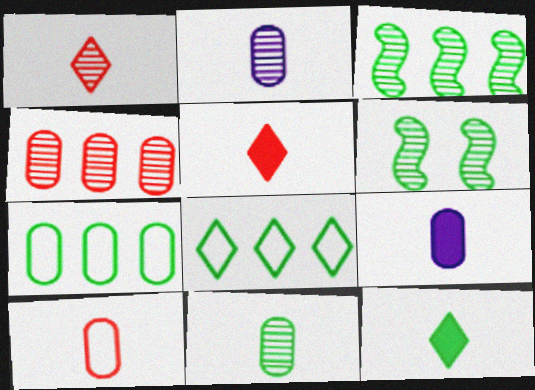[[6, 7, 12], 
[9, 10, 11]]